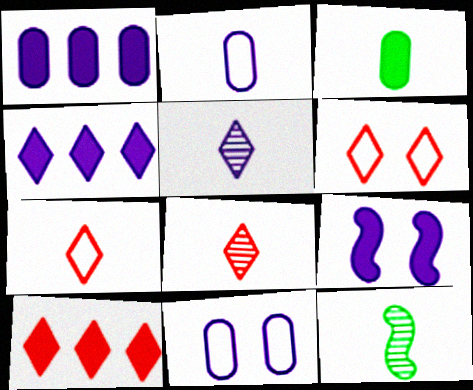[[1, 6, 12], 
[3, 9, 10], 
[6, 8, 10], 
[10, 11, 12]]